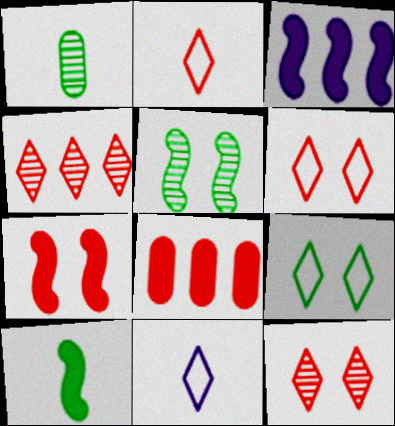[[1, 3, 6], 
[3, 7, 10], 
[5, 8, 11]]